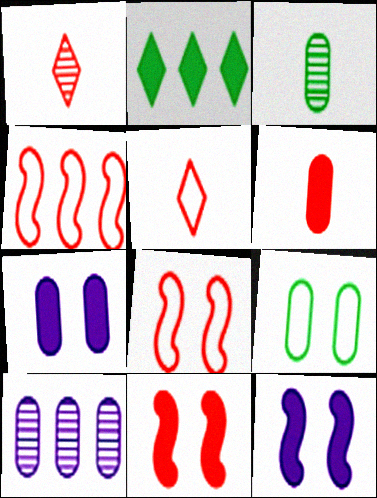[[2, 4, 10], 
[2, 6, 12], 
[6, 9, 10]]